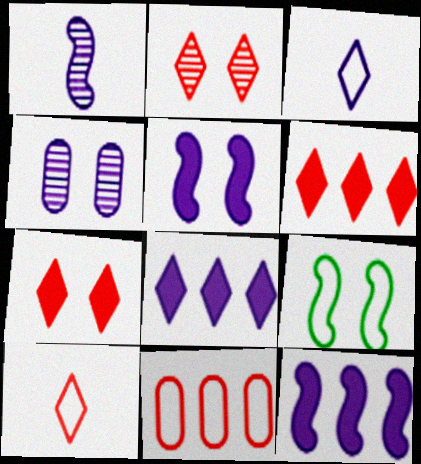[[2, 6, 10], 
[3, 4, 12], 
[3, 9, 11], 
[4, 7, 9]]